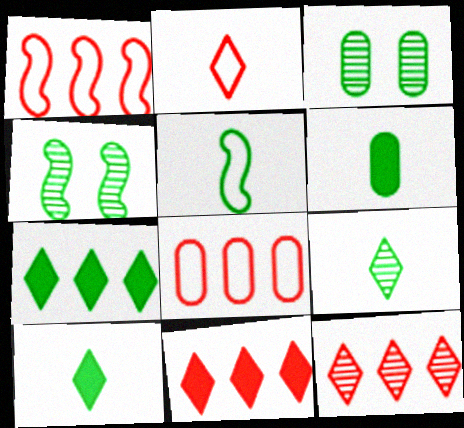[[3, 5, 7], 
[5, 6, 9]]